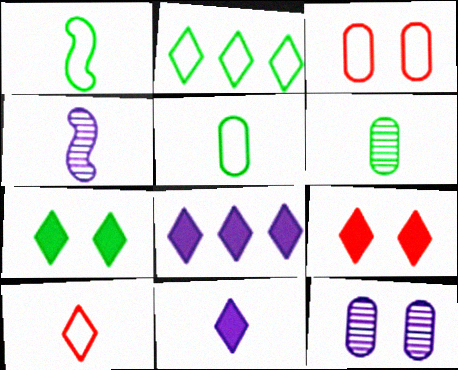[]